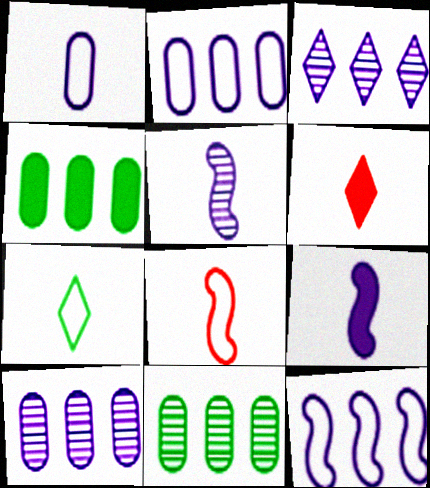[[1, 7, 8]]